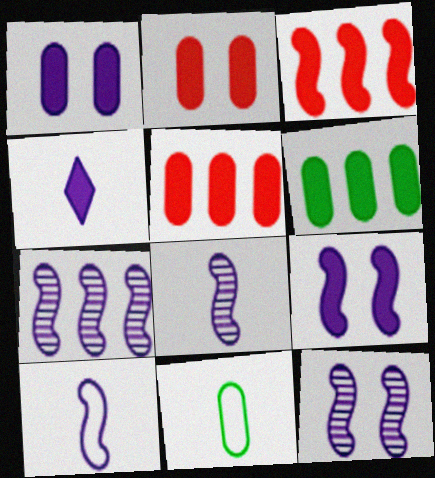[[7, 8, 12], 
[7, 9, 10]]